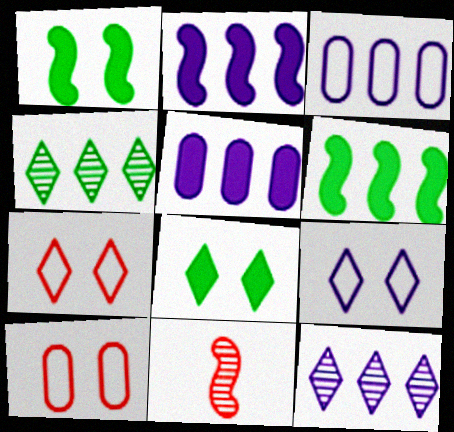[[2, 3, 12], 
[3, 8, 11]]